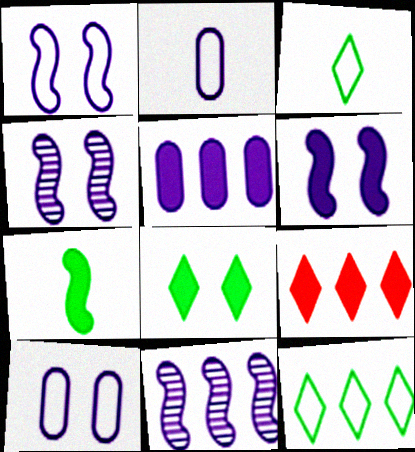[[1, 4, 6]]